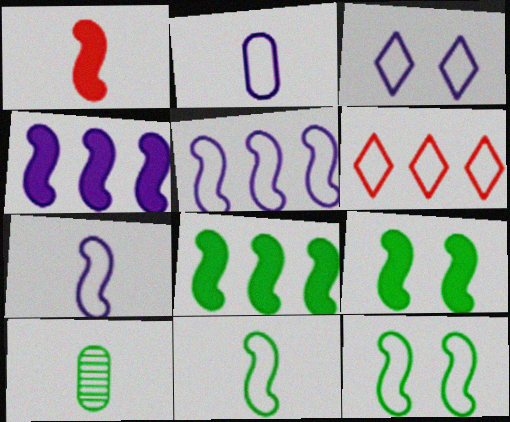[[1, 4, 9], 
[2, 3, 5], 
[2, 6, 12]]